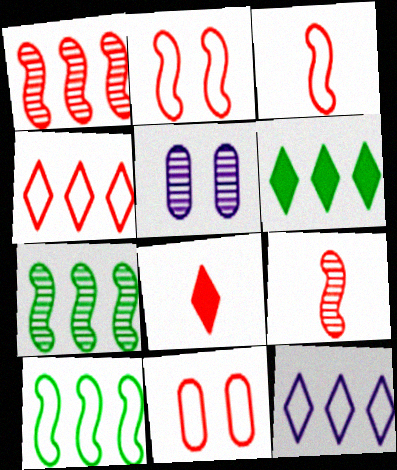[[1, 8, 11], 
[3, 4, 11], 
[3, 5, 6], 
[5, 8, 10]]